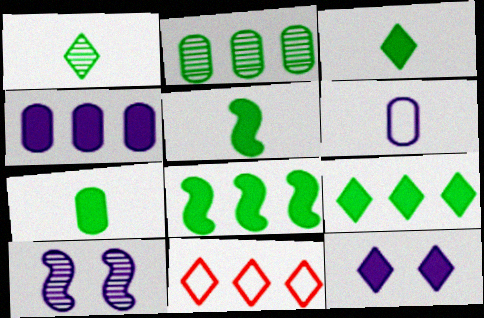[[1, 11, 12], 
[3, 5, 7], 
[7, 10, 11]]